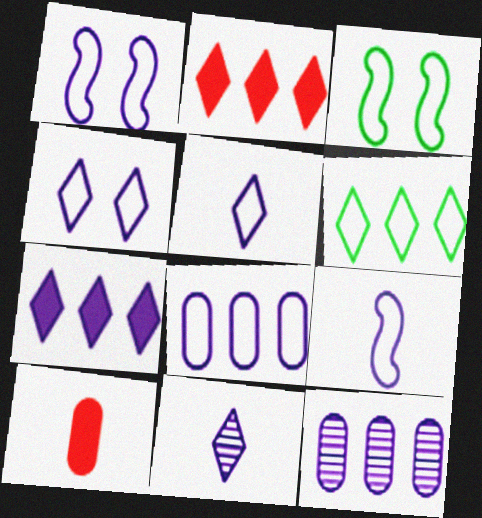[[1, 5, 8], 
[4, 7, 11], 
[4, 8, 9]]